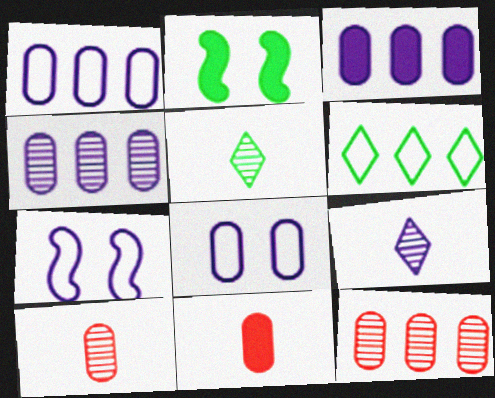[[1, 3, 4], 
[3, 7, 9]]